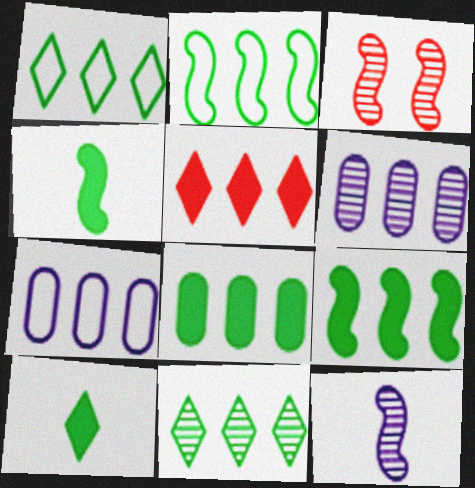[[2, 5, 6], 
[2, 8, 11], 
[3, 7, 10]]